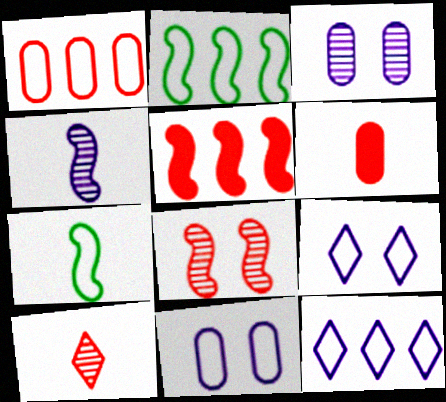[[1, 2, 12], 
[1, 7, 9]]